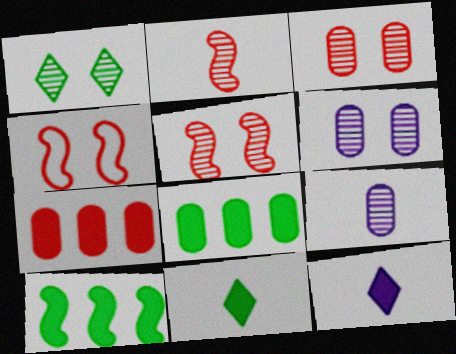[[1, 5, 6]]